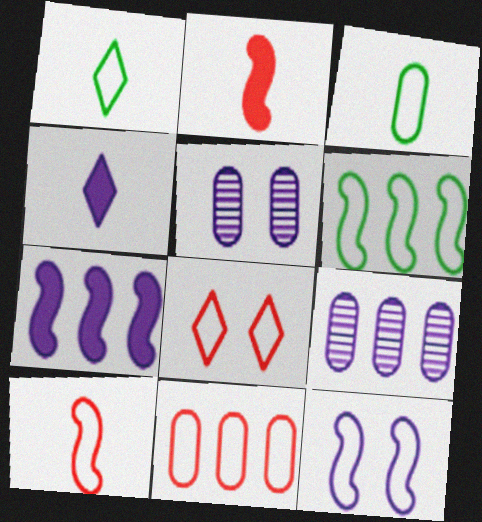[[1, 11, 12], 
[4, 9, 12], 
[6, 10, 12], 
[8, 10, 11]]